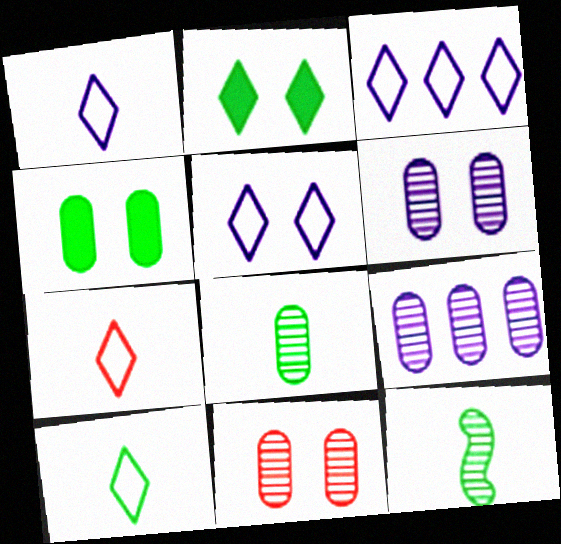[[1, 3, 5], 
[1, 7, 10], 
[8, 9, 11]]